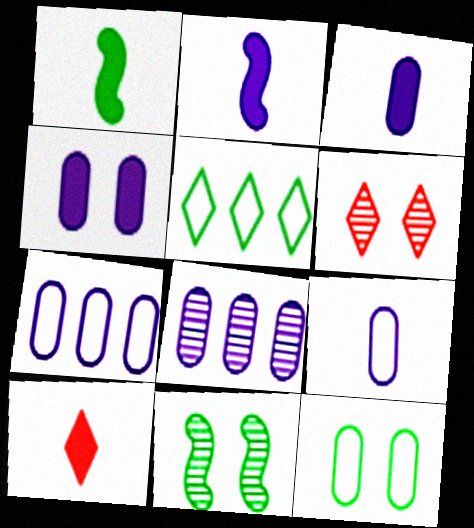[[1, 3, 10], 
[1, 6, 7], 
[4, 8, 9], 
[7, 10, 11]]